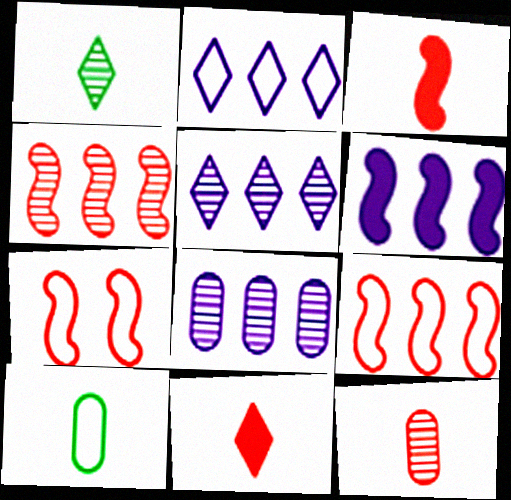[[2, 6, 8], 
[2, 7, 10], 
[3, 4, 7]]